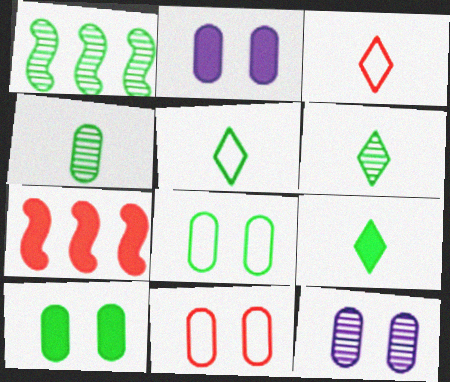[[1, 2, 3], 
[1, 5, 10], 
[1, 8, 9], 
[2, 7, 9], 
[5, 6, 9], 
[5, 7, 12], 
[10, 11, 12]]